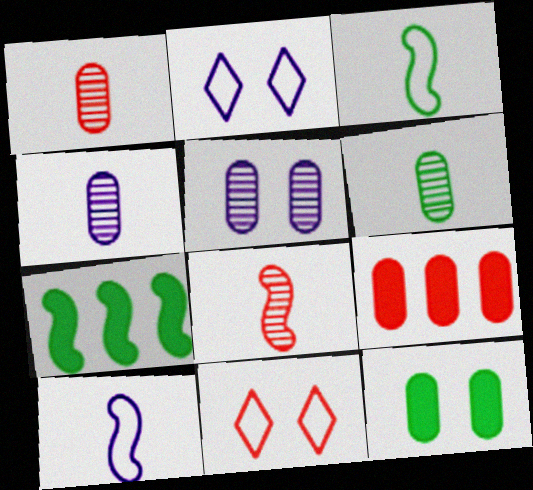[[1, 2, 7], 
[1, 4, 6], 
[4, 7, 11], 
[8, 9, 11]]